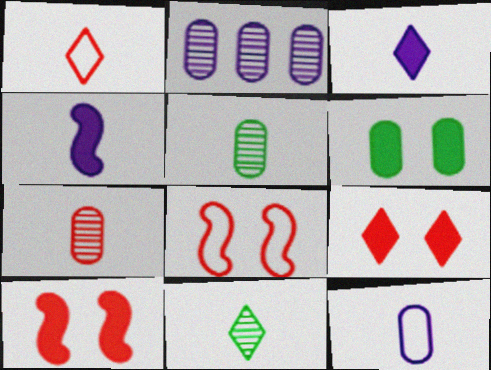[[1, 3, 11], 
[1, 4, 5]]